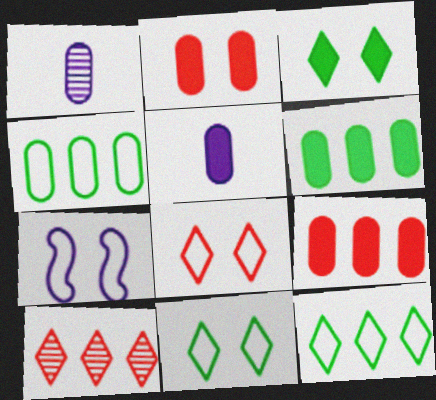[[1, 2, 4], 
[2, 5, 6]]